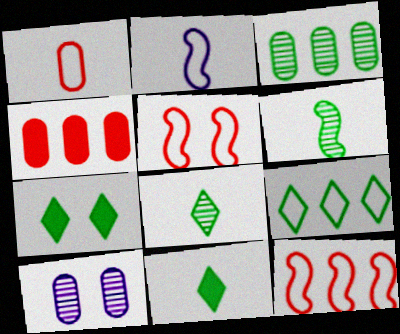[[5, 7, 10], 
[7, 8, 9], 
[10, 11, 12]]